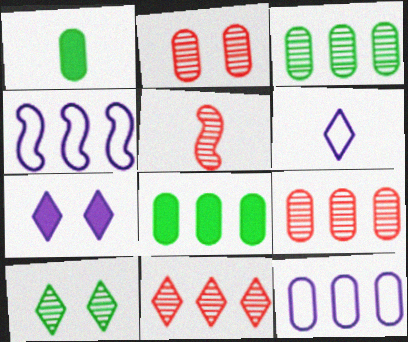[[1, 2, 12], 
[1, 5, 6], 
[2, 5, 11], 
[4, 8, 11], 
[8, 9, 12]]